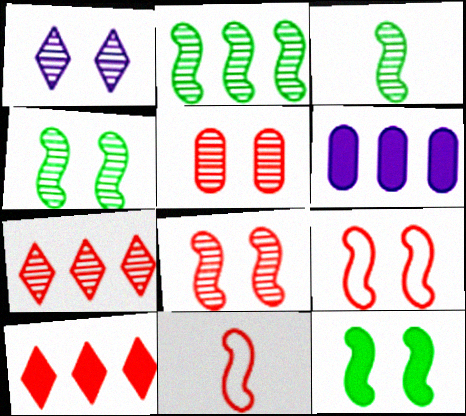[[1, 4, 5], 
[2, 3, 4], 
[5, 10, 11]]